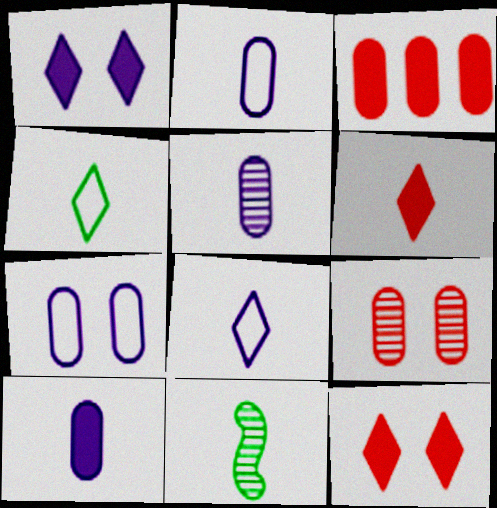[[2, 5, 10], 
[2, 6, 11]]